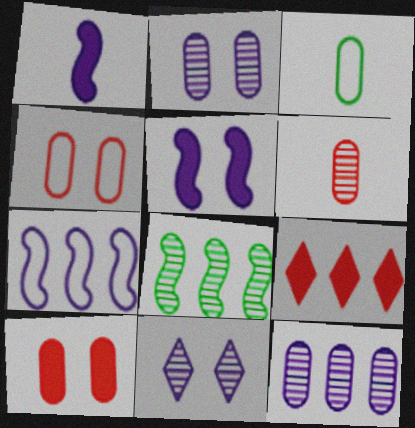[[3, 10, 12], 
[6, 8, 11]]